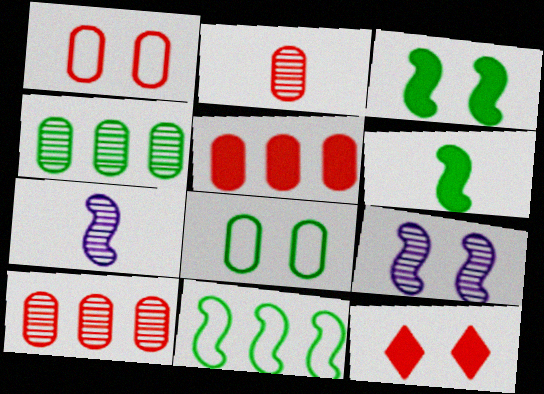[[1, 2, 5], 
[8, 9, 12]]